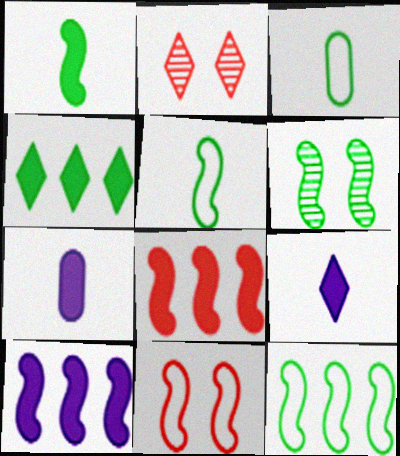[[1, 6, 12], 
[2, 3, 10], 
[2, 7, 12], 
[3, 4, 6]]